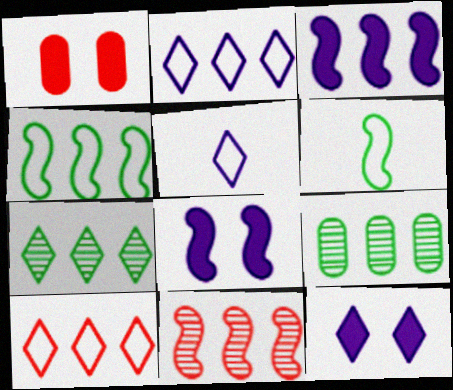[[3, 4, 11], 
[3, 9, 10], 
[6, 8, 11]]